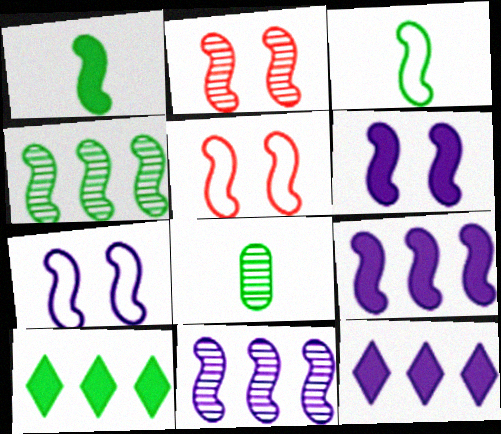[[1, 5, 11], 
[2, 3, 9], 
[5, 8, 12]]